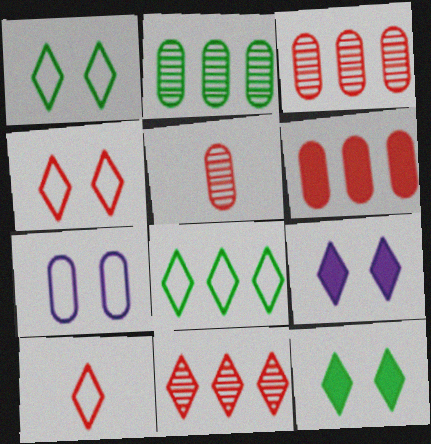[]